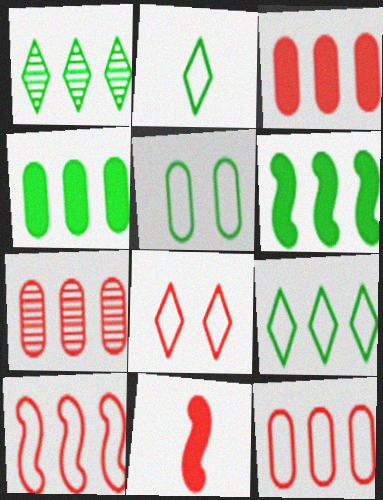[[3, 7, 12], 
[7, 8, 11]]